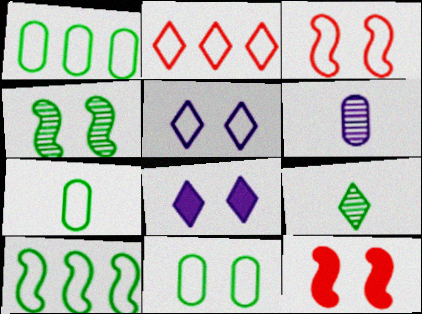[[1, 7, 11], 
[2, 8, 9], 
[3, 5, 11]]